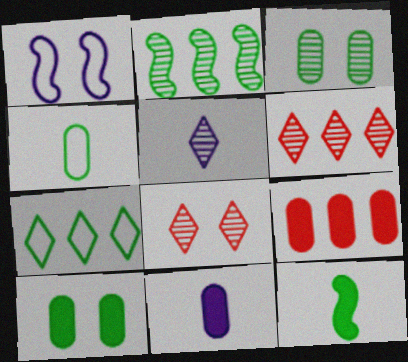[[1, 8, 10], 
[3, 7, 12], 
[9, 10, 11]]